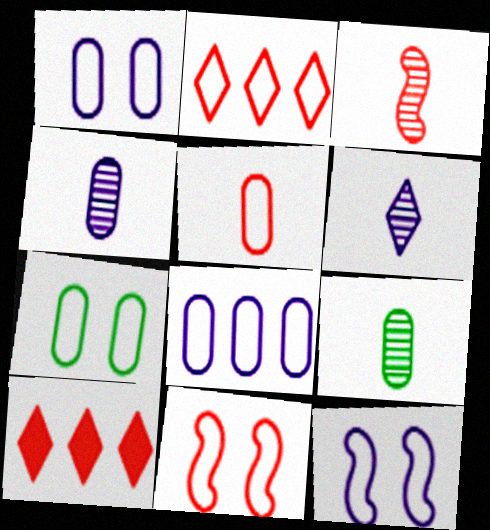[[2, 5, 11], 
[3, 6, 9], 
[5, 7, 8], 
[9, 10, 12]]